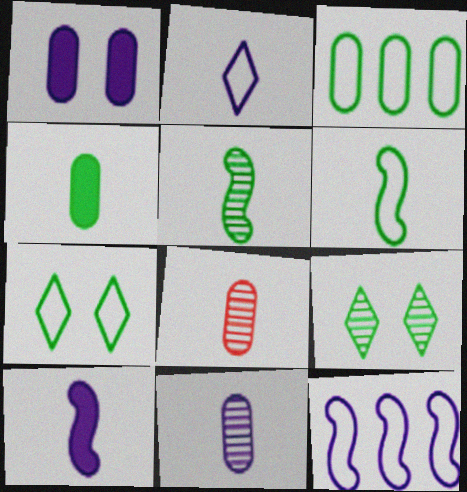[[1, 3, 8], 
[2, 10, 11], 
[3, 6, 7]]